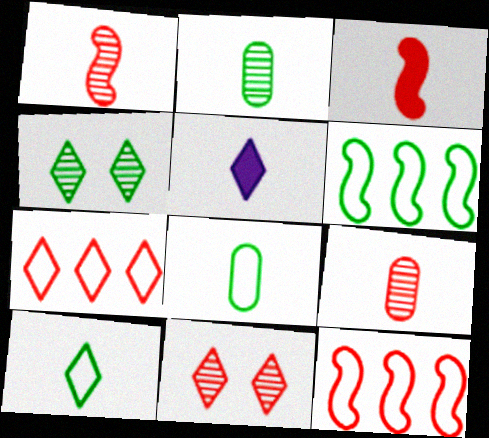[[1, 5, 8], 
[4, 5, 7]]